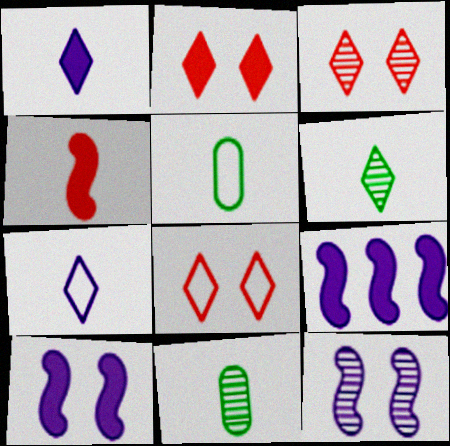[[2, 3, 8], 
[3, 5, 9], 
[4, 7, 11], 
[8, 9, 11]]